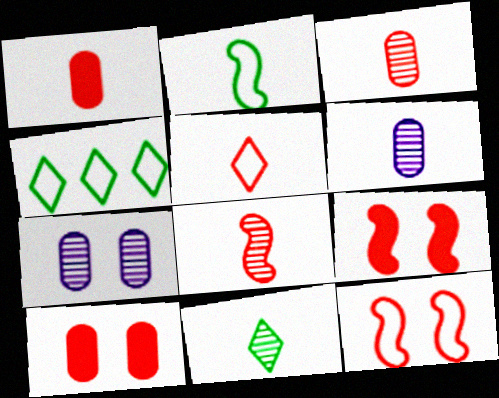[[1, 5, 8], 
[4, 6, 9], 
[6, 8, 11]]